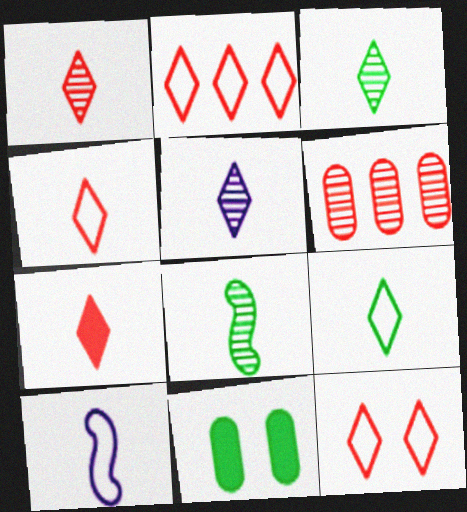[[1, 3, 5], 
[1, 4, 7], 
[2, 4, 12], 
[5, 7, 9]]